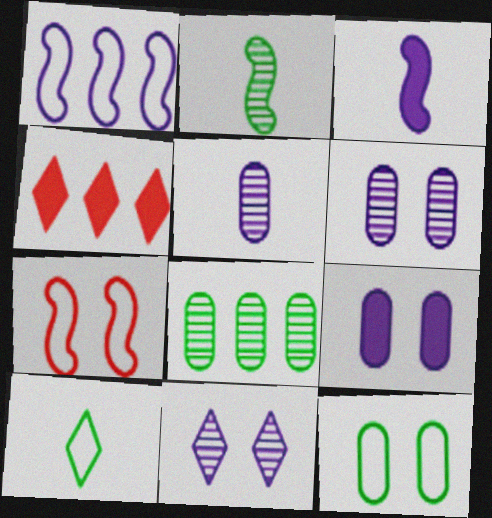[[1, 4, 8], 
[4, 10, 11]]